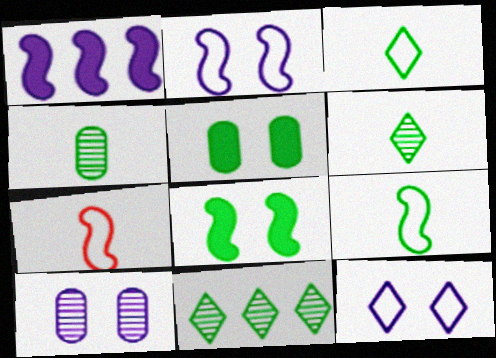[[5, 9, 11]]